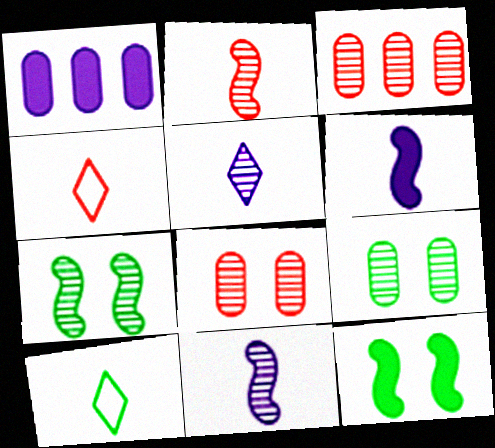[[1, 4, 7], 
[3, 5, 7]]